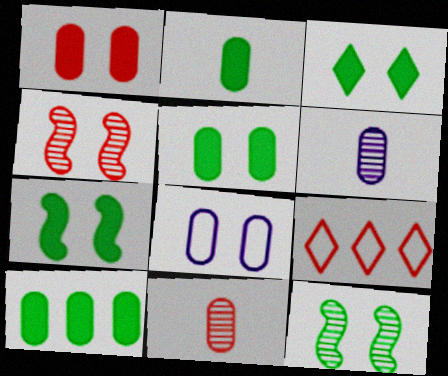[[2, 5, 10], 
[3, 4, 8], 
[3, 5, 7], 
[6, 7, 9], 
[8, 10, 11]]